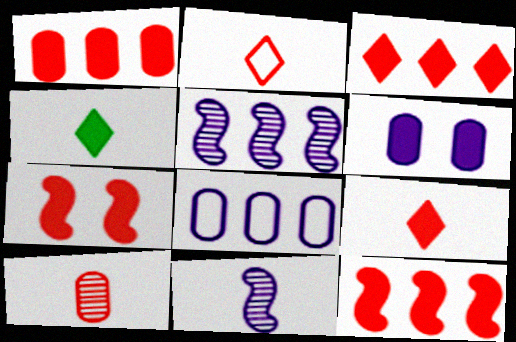[[1, 3, 12], 
[1, 7, 9], 
[4, 6, 12]]